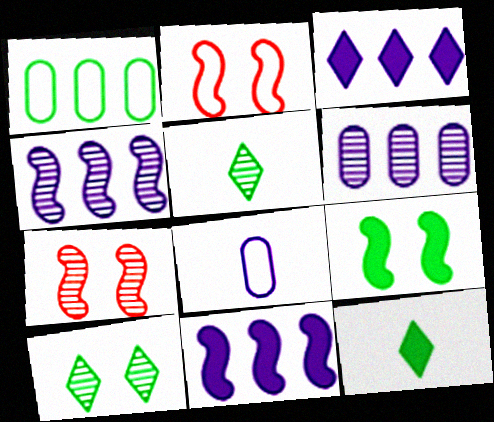[[1, 5, 9], 
[2, 6, 12], 
[5, 6, 7]]